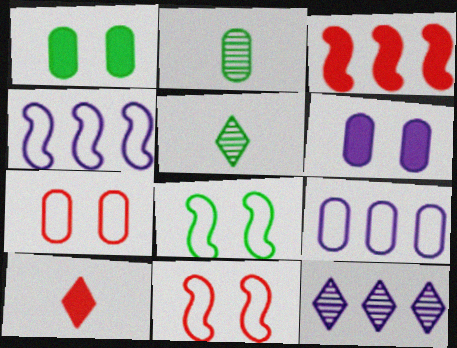[]